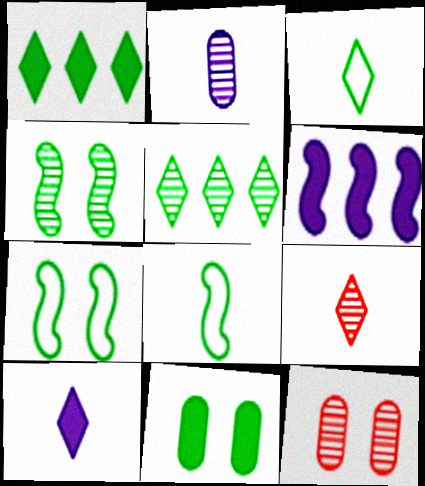[[3, 6, 12], 
[3, 9, 10], 
[5, 8, 11]]